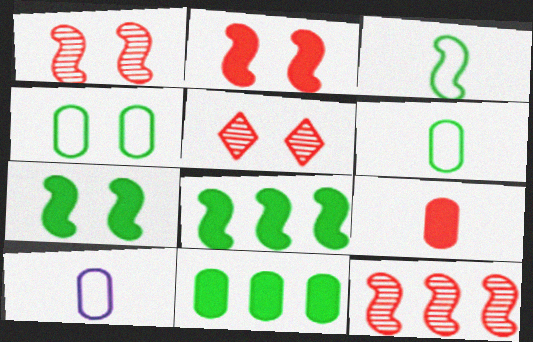[[5, 8, 10]]